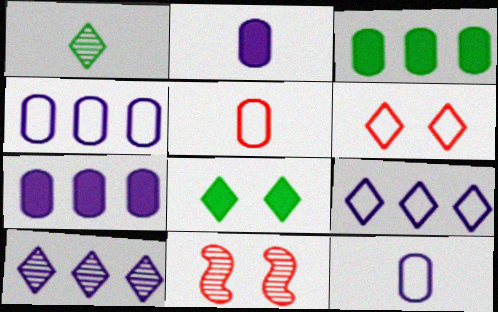[]